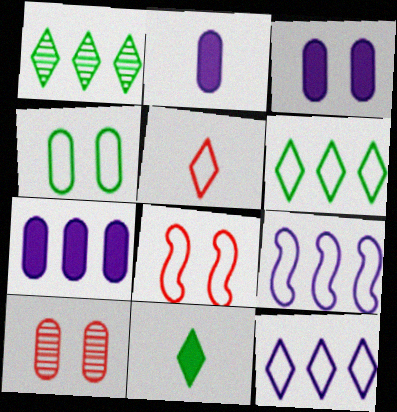[[1, 2, 8], 
[2, 3, 7], 
[3, 4, 10], 
[4, 5, 9], 
[9, 10, 11]]